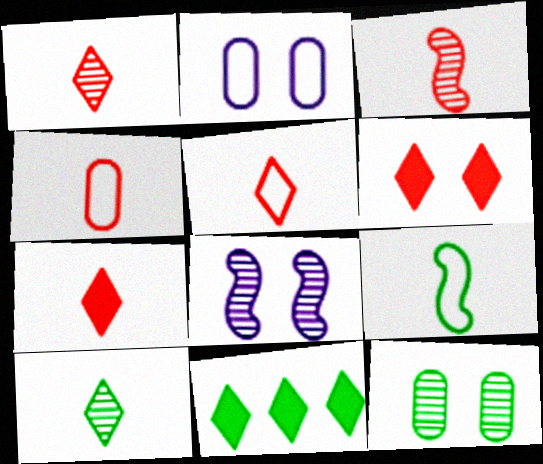[[1, 5, 7], 
[2, 3, 11], 
[3, 4, 7], 
[4, 8, 11], 
[9, 11, 12]]